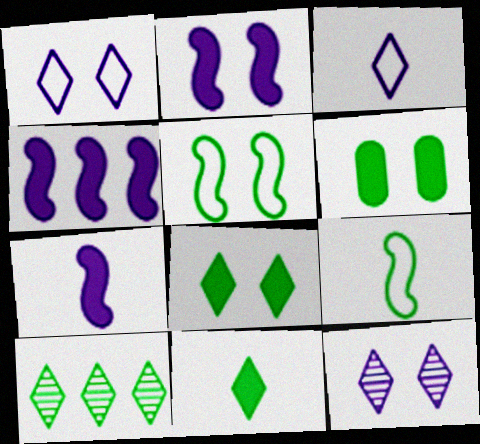[[2, 4, 7], 
[6, 9, 10]]